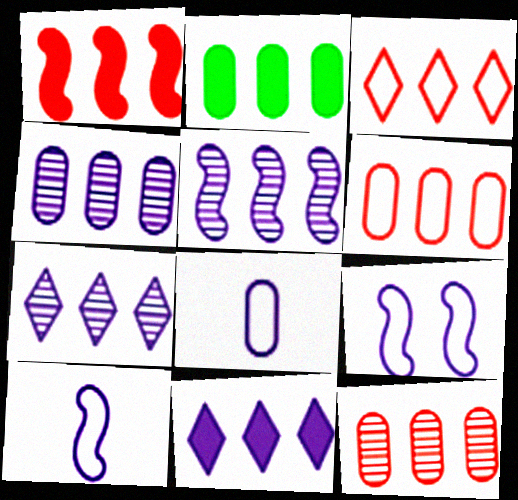[[1, 2, 11], 
[1, 3, 12], 
[2, 3, 5], 
[2, 4, 6], 
[4, 5, 7]]